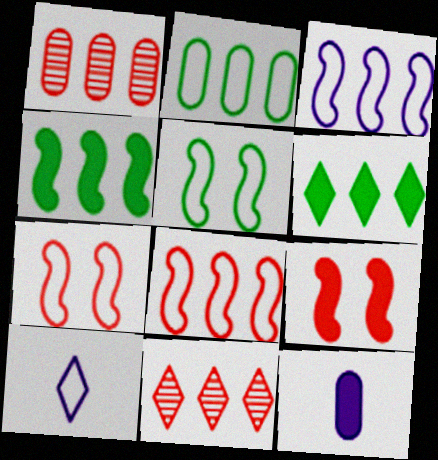[[1, 3, 6], 
[2, 7, 10], 
[5, 11, 12], 
[6, 9, 12]]